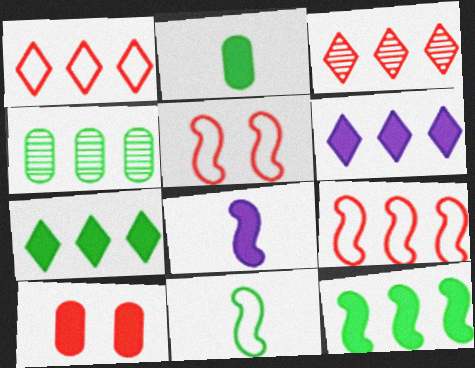[[4, 6, 9], 
[7, 8, 10]]